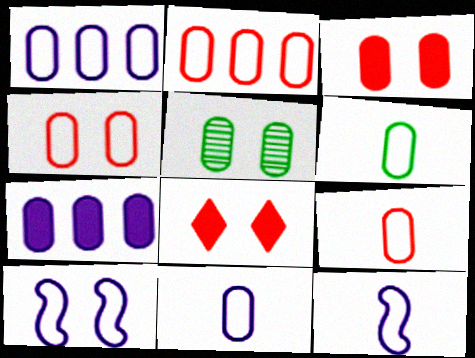[[1, 4, 6], 
[2, 4, 9], 
[5, 7, 9], 
[5, 8, 10], 
[6, 9, 11]]